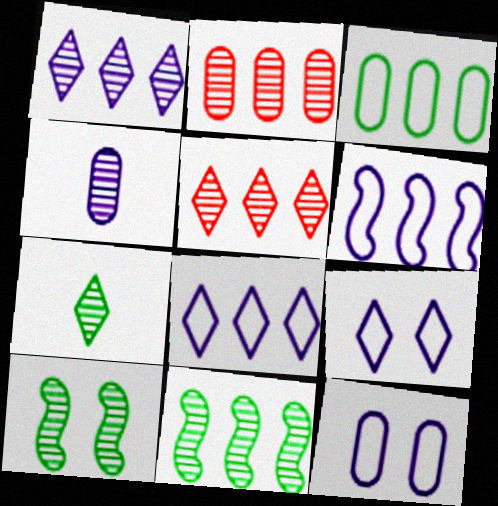[[1, 2, 11], 
[4, 5, 10]]